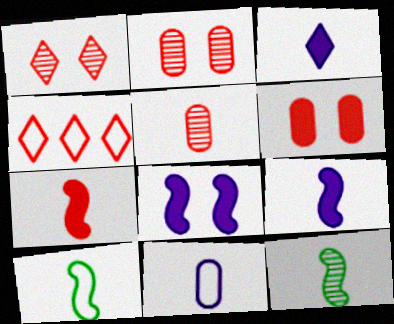[[2, 4, 7], 
[3, 5, 10]]